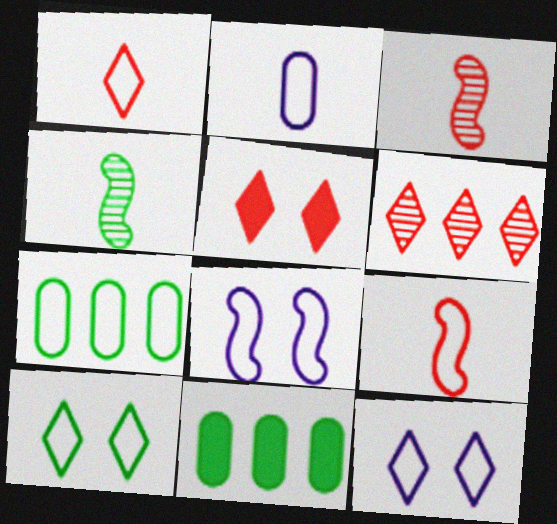[[1, 5, 6], 
[1, 7, 8], 
[3, 11, 12], 
[4, 10, 11], 
[7, 9, 12]]